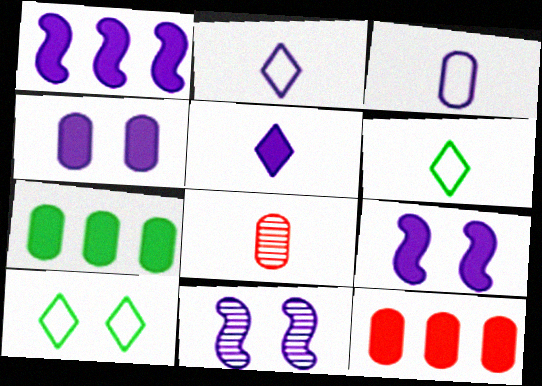[[1, 4, 5], 
[1, 8, 10], 
[6, 11, 12]]